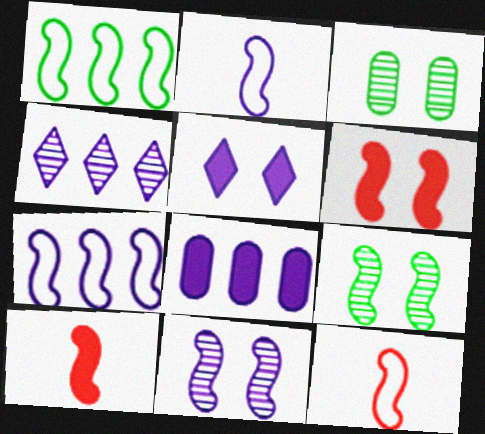[[1, 10, 11], 
[4, 7, 8], 
[7, 9, 10]]